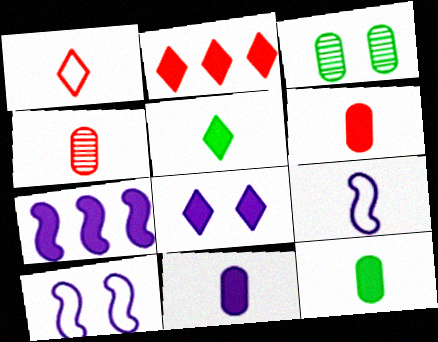[[1, 3, 7], 
[2, 3, 9], 
[2, 5, 8], 
[4, 5, 9], 
[6, 11, 12], 
[7, 8, 11]]